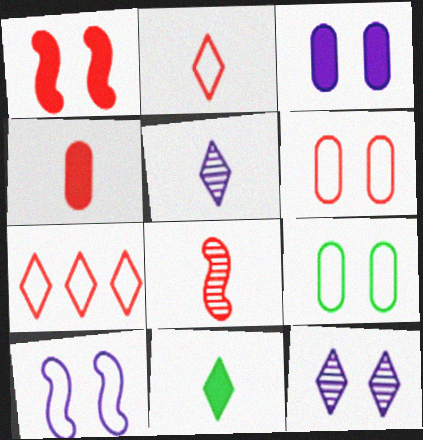[[1, 9, 12], 
[2, 4, 8], 
[2, 5, 11], 
[3, 10, 12], 
[7, 11, 12]]